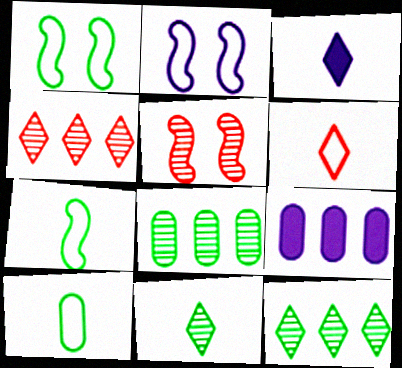[[3, 6, 11]]